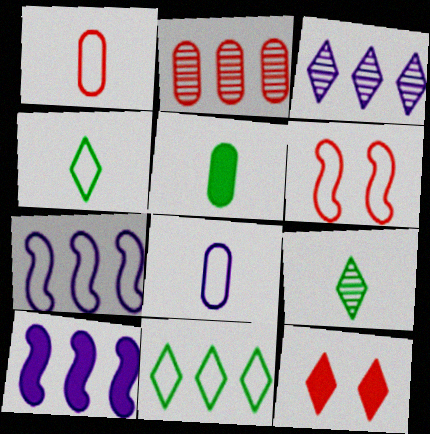[[2, 10, 11], 
[3, 4, 12], 
[3, 5, 6], 
[5, 10, 12], 
[6, 8, 11]]